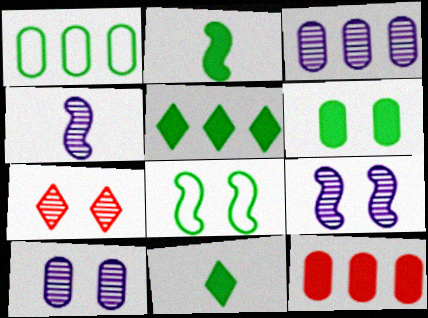[[1, 3, 12], 
[2, 5, 6]]